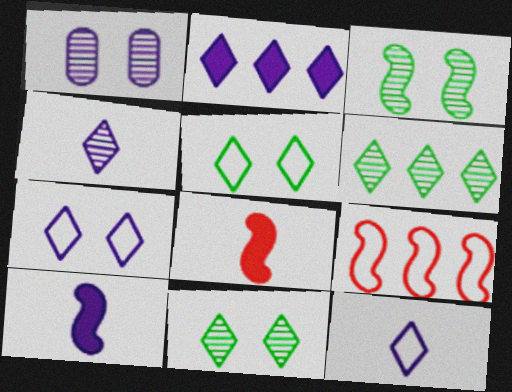[[2, 4, 7], 
[3, 9, 10]]